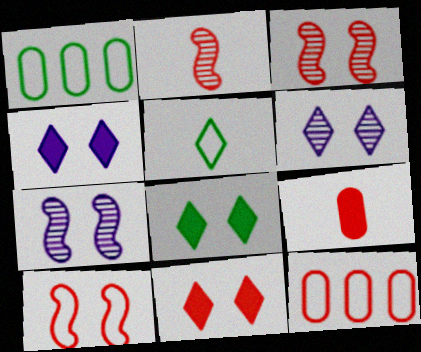[[1, 2, 4], 
[2, 11, 12], 
[4, 8, 11]]